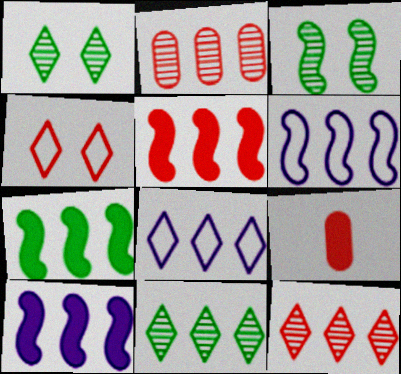[[1, 6, 9], 
[2, 7, 8], 
[3, 8, 9], 
[5, 7, 10]]